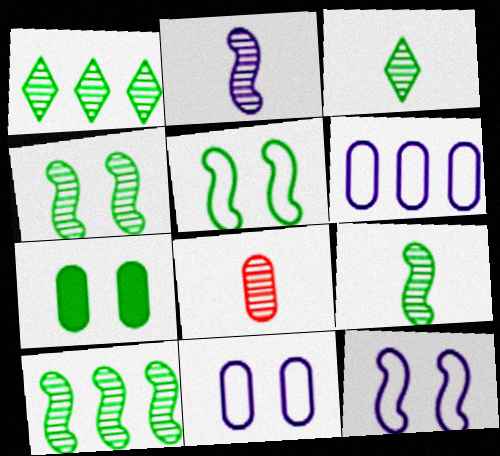[[2, 3, 8], 
[4, 9, 10], 
[6, 7, 8]]